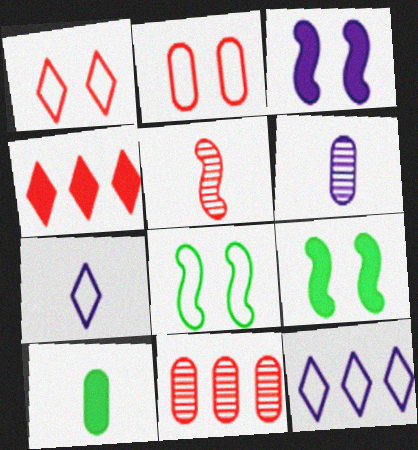[[2, 4, 5], 
[3, 4, 10], 
[3, 6, 12], 
[4, 6, 8], 
[5, 7, 10], 
[7, 9, 11]]